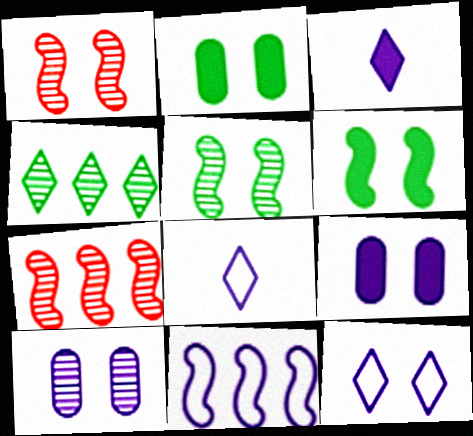[[1, 2, 12], 
[2, 7, 8], 
[3, 10, 11]]